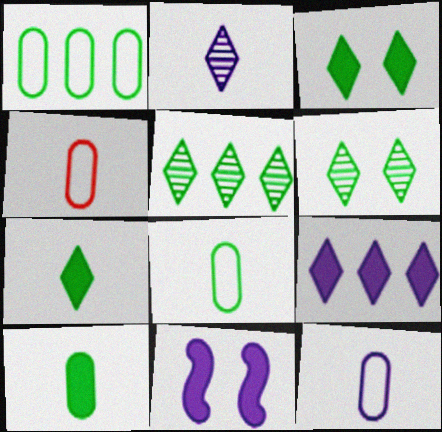[[4, 5, 11], 
[4, 8, 12]]